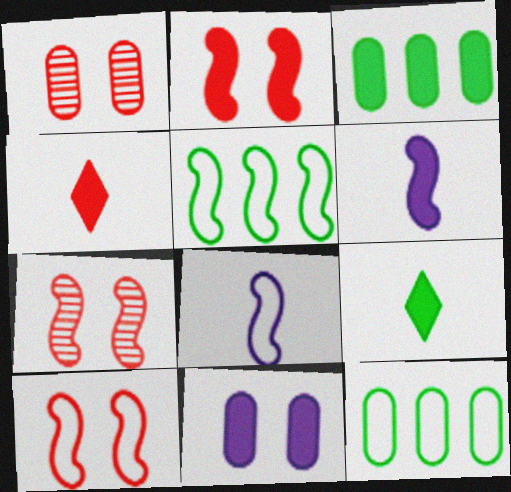[[2, 7, 10], 
[5, 6, 7], 
[5, 8, 10]]